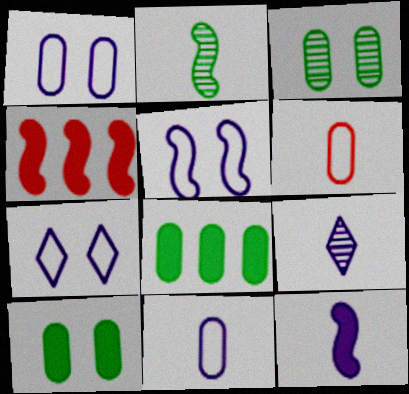[[1, 5, 7], 
[2, 4, 5], 
[9, 11, 12]]